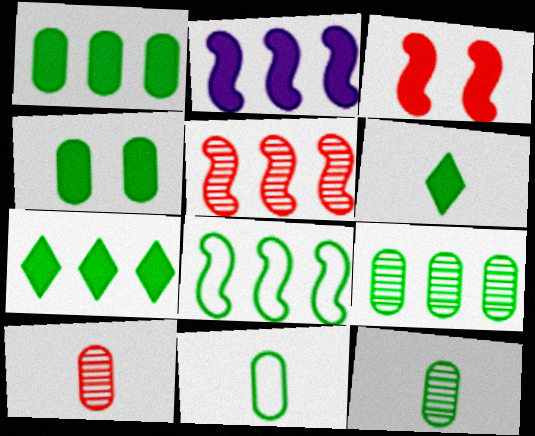[[2, 5, 8], 
[4, 9, 11], 
[7, 8, 9]]